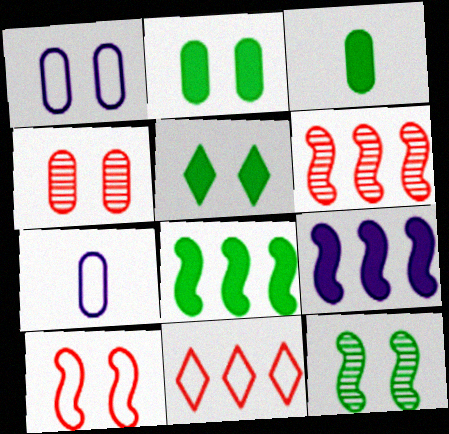[[1, 2, 4], 
[3, 5, 8], 
[5, 6, 7]]